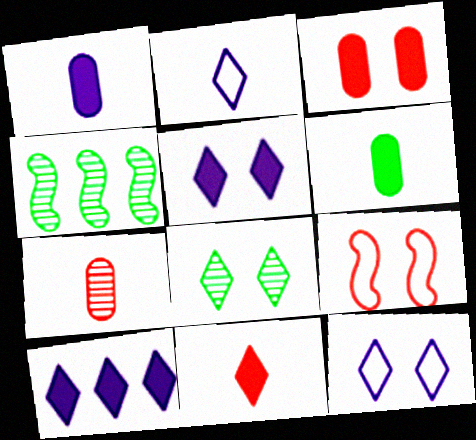[[2, 3, 4]]